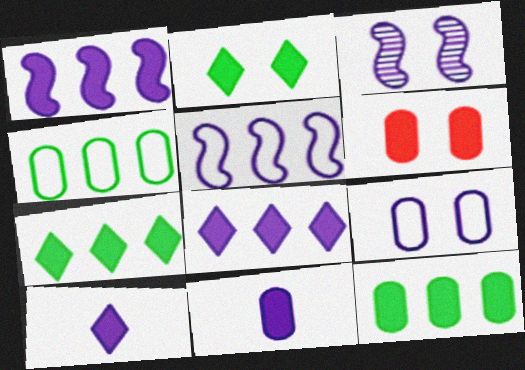[[6, 11, 12]]